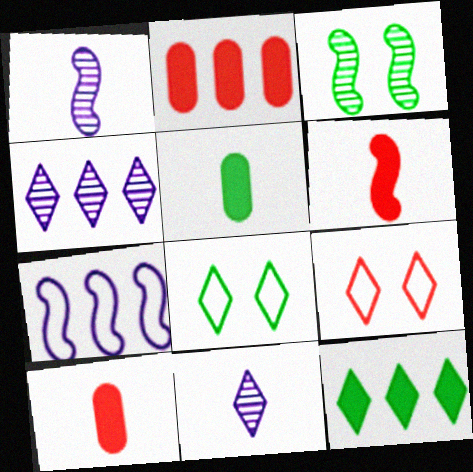[[1, 2, 8], 
[3, 6, 7], 
[9, 11, 12]]